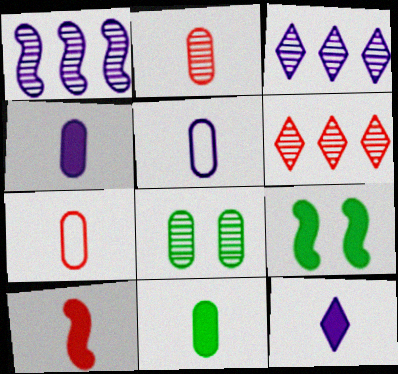[[2, 5, 11], 
[3, 7, 9], 
[5, 6, 9], 
[10, 11, 12]]